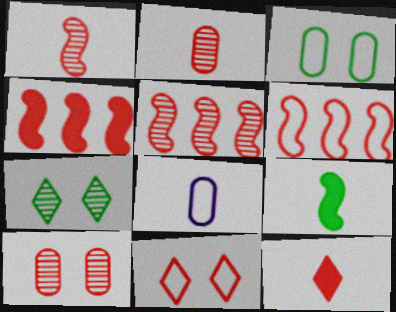[[2, 4, 11], 
[4, 5, 6], 
[4, 7, 8], 
[6, 10, 12]]